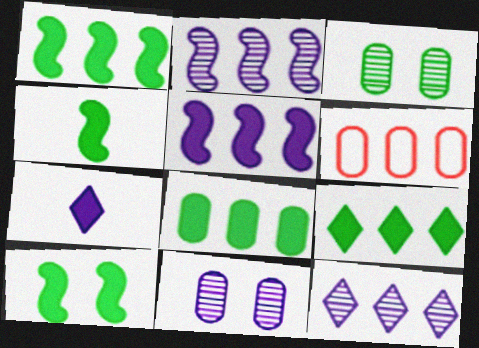[[1, 4, 10], 
[1, 6, 12], 
[1, 8, 9], 
[2, 6, 9]]